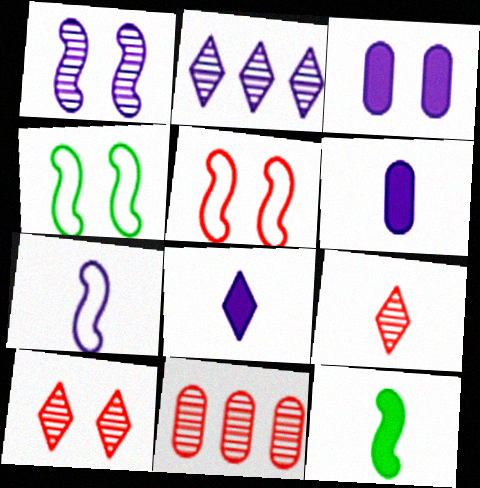[[2, 3, 7], 
[3, 4, 10], 
[4, 8, 11]]